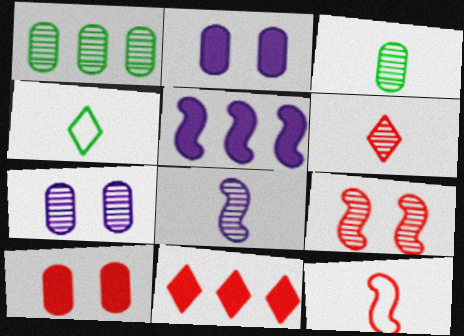[[3, 6, 8]]